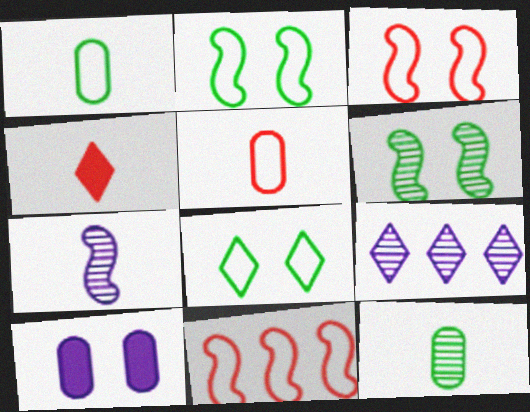[[1, 4, 7], 
[4, 8, 9]]